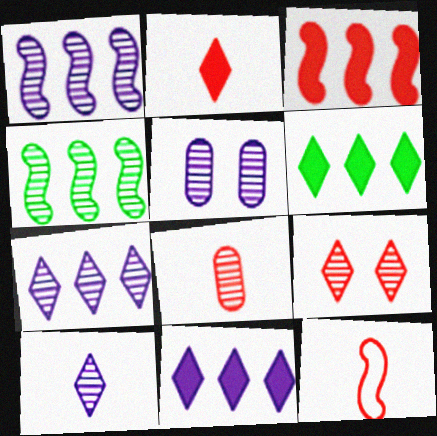[[1, 5, 10], 
[2, 8, 12], 
[5, 6, 12]]